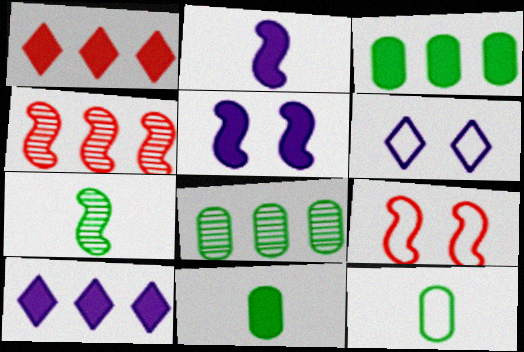[[1, 5, 11], 
[4, 6, 11]]